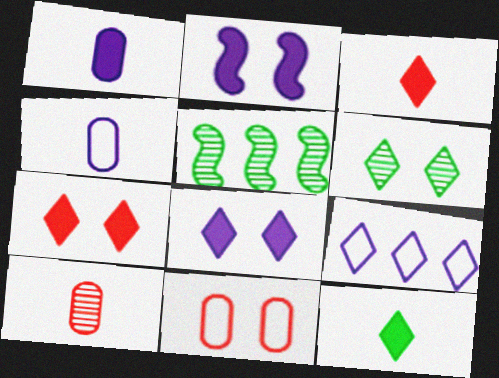[[2, 6, 11], 
[3, 6, 9], 
[4, 5, 7]]